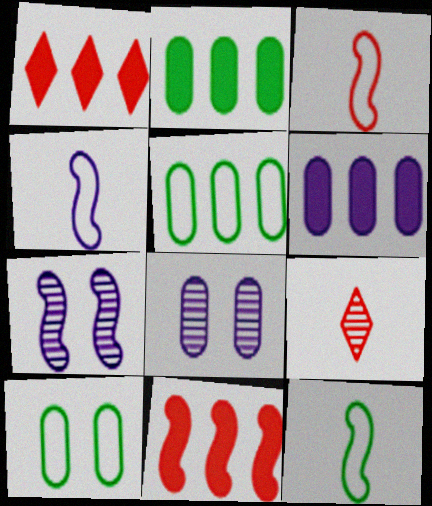[[1, 8, 12], 
[3, 4, 12], 
[7, 11, 12]]